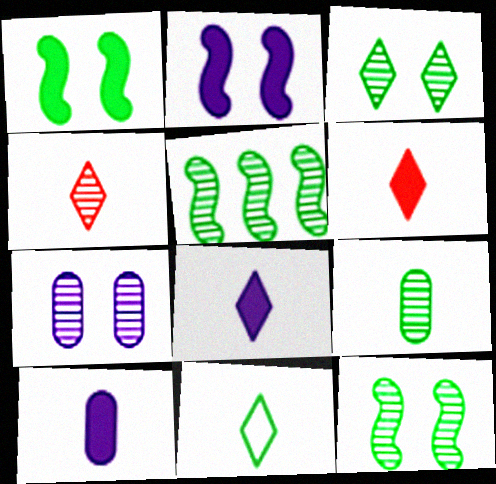[[3, 5, 9], 
[4, 5, 7], 
[4, 8, 11]]